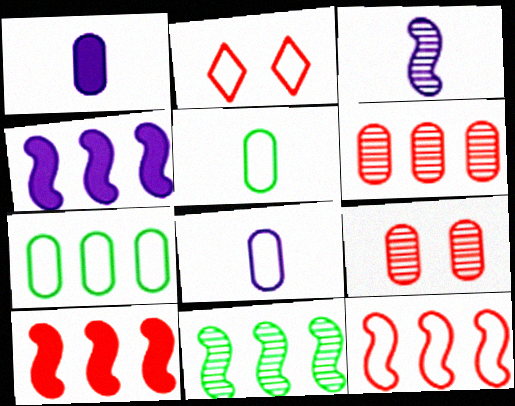[[1, 2, 11], 
[1, 7, 9], 
[4, 11, 12]]